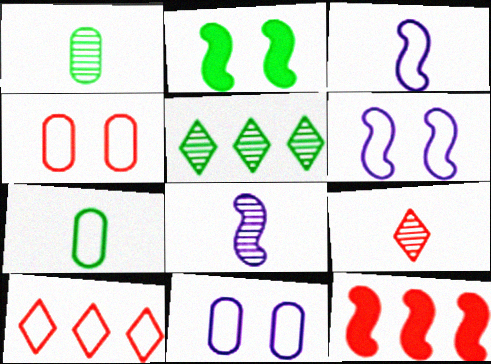[[1, 8, 9], 
[2, 5, 7], 
[4, 9, 12], 
[6, 7, 10]]